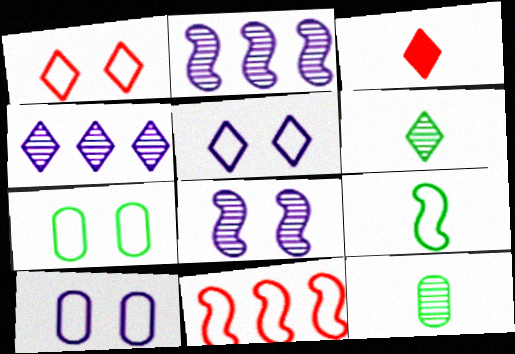[[2, 3, 7]]